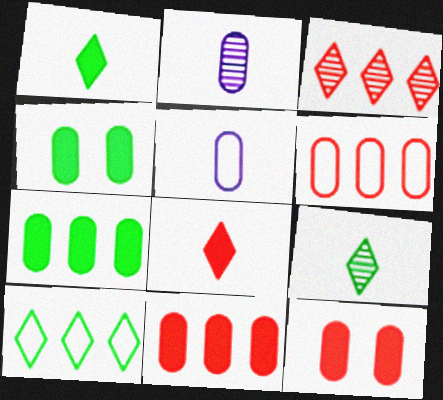[[2, 4, 6]]